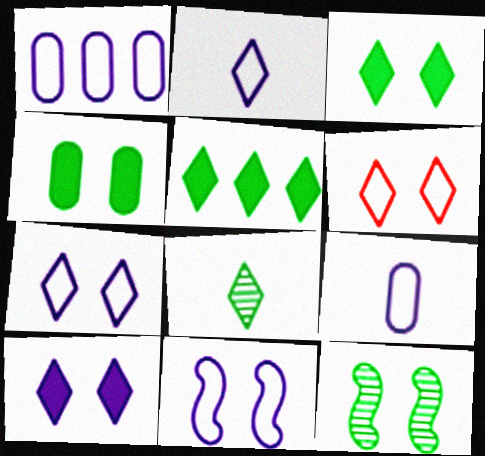[[1, 2, 11]]